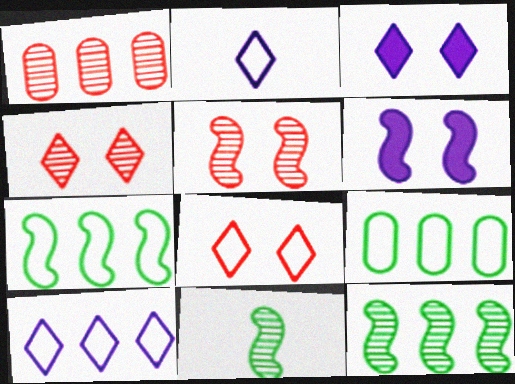[]